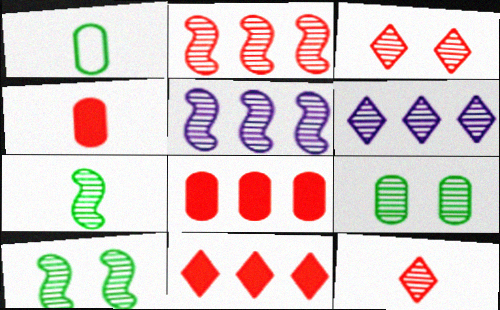[[5, 9, 12]]